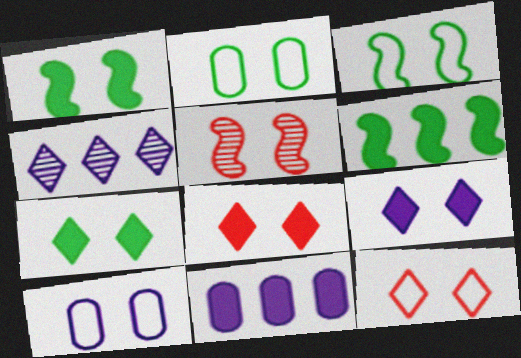[[2, 5, 9], 
[3, 10, 12], 
[5, 7, 10], 
[7, 8, 9]]